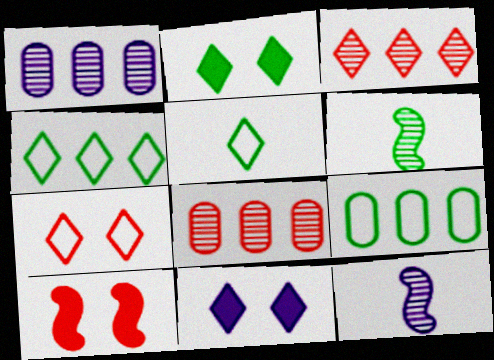[[1, 5, 10], 
[2, 6, 9], 
[3, 5, 11]]